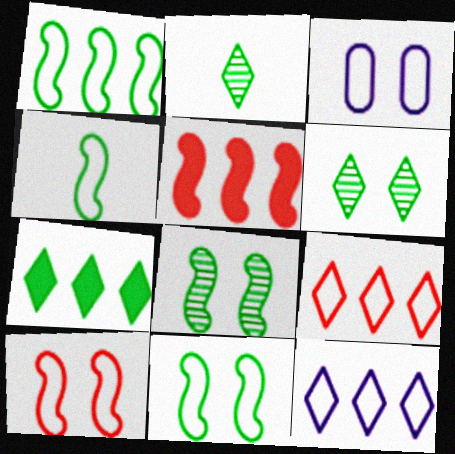[[1, 4, 11], 
[2, 3, 5], 
[3, 4, 9]]